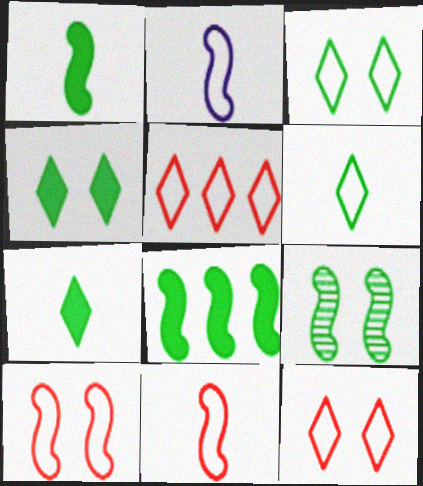[]